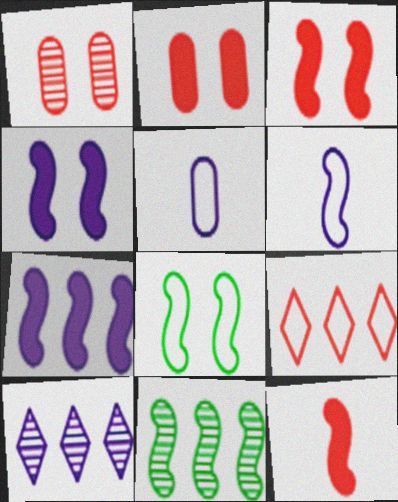[[1, 9, 12], 
[3, 6, 11], 
[4, 5, 10], 
[5, 8, 9]]